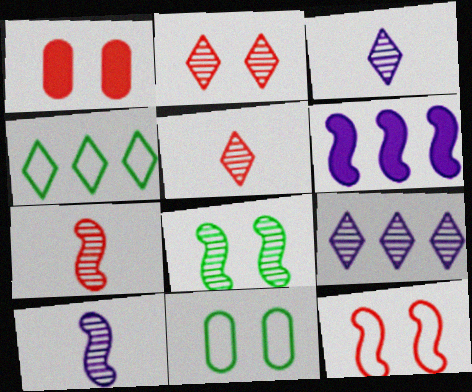[[1, 2, 12], 
[1, 4, 10], 
[5, 6, 11]]